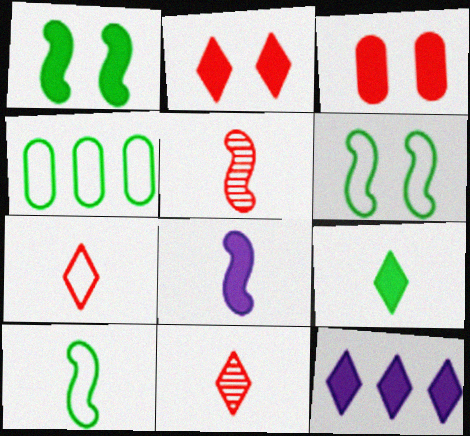[[2, 9, 12], 
[5, 8, 10]]